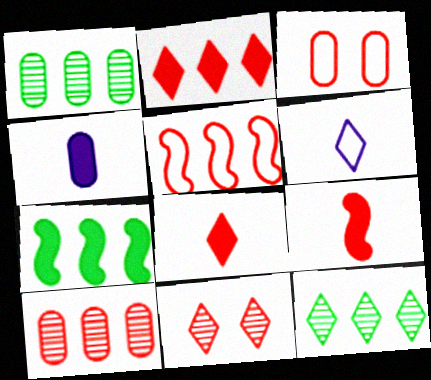[[1, 3, 4], 
[2, 5, 10]]